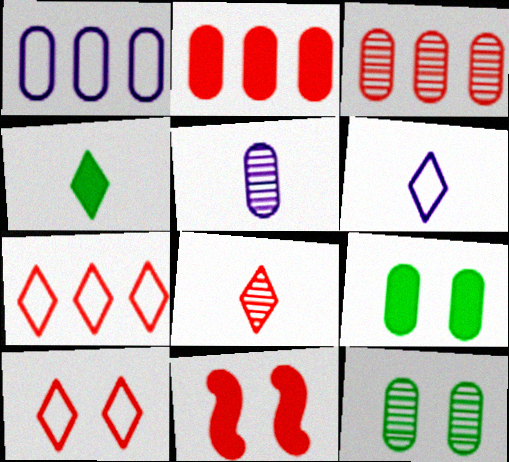[[3, 5, 12], 
[4, 6, 8]]